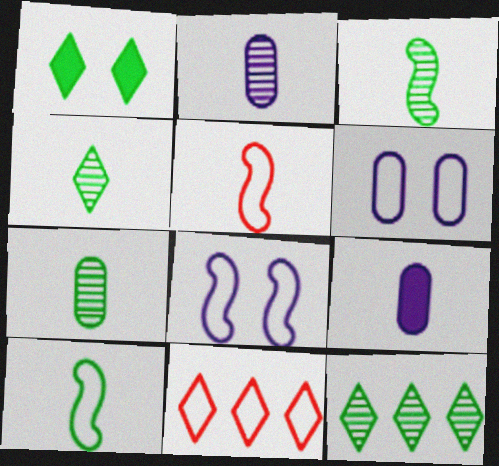[[3, 4, 7], 
[4, 5, 9], 
[6, 10, 11]]